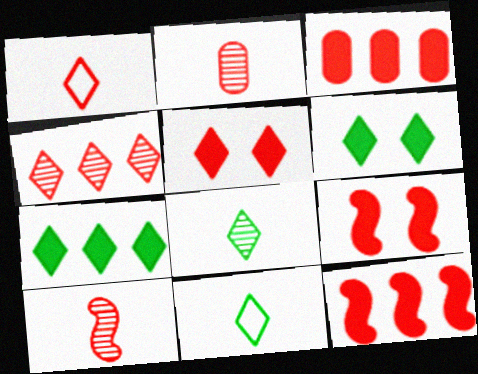[[1, 4, 5]]